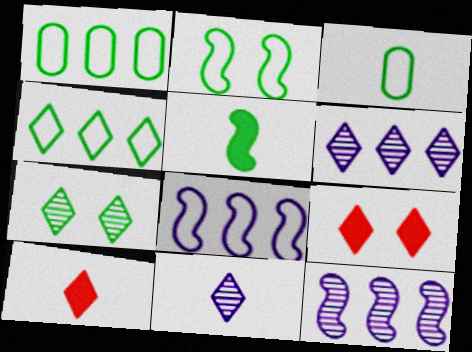[[1, 5, 7], 
[2, 3, 4], 
[3, 9, 12], 
[4, 9, 11]]